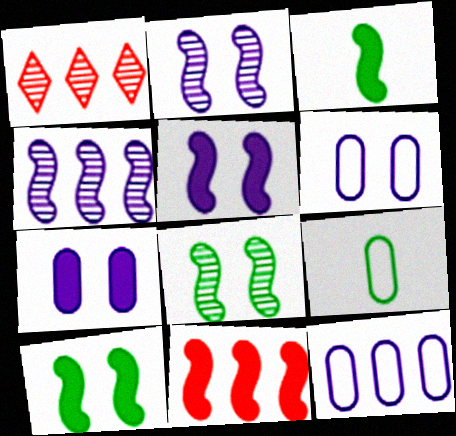[[1, 3, 6], 
[1, 5, 9], 
[3, 5, 11]]